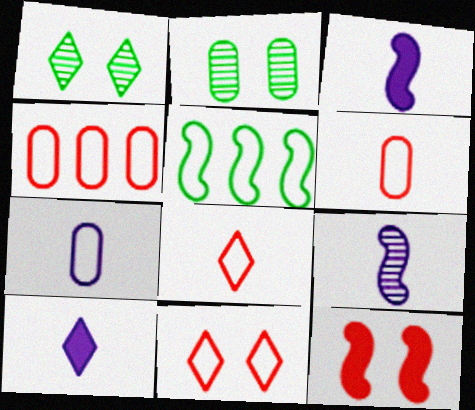[[1, 3, 4], 
[5, 7, 11], 
[5, 9, 12], 
[7, 9, 10]]